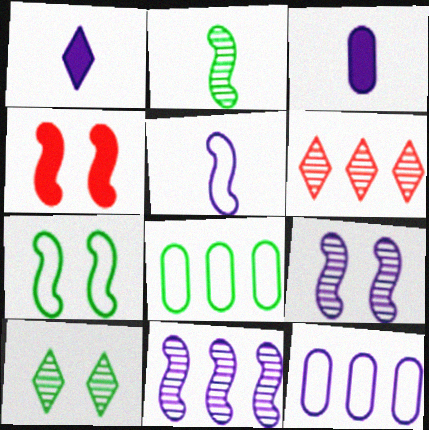[[1, 9, 12], 
[3, 6, 7], 
[4, 7, 9]]